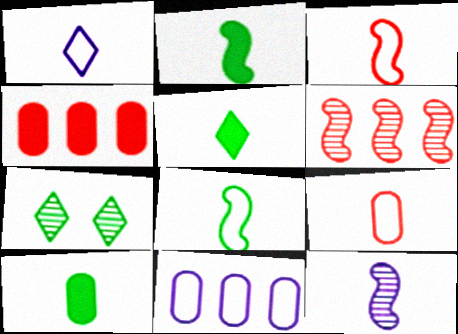[[1, 8, 9], 
[2, 3, 12], 
[2, 5, 10], 
[5, 9, 12]]